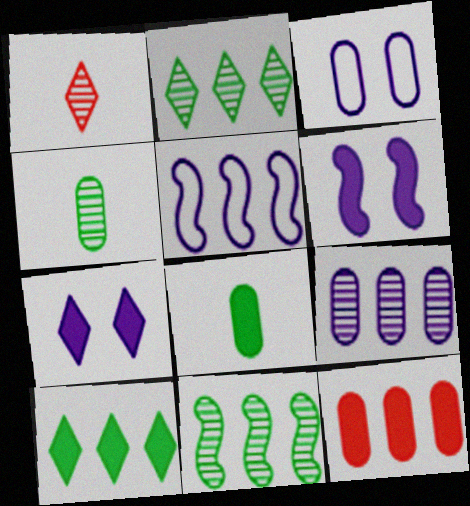[[2, 5, 12], 
[3, 4, 12]]